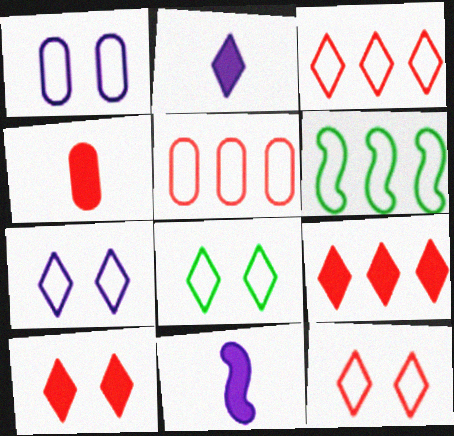[[7, 8, 12]]